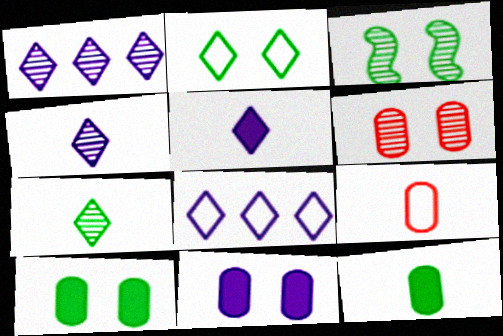[[2, 3, 10]]